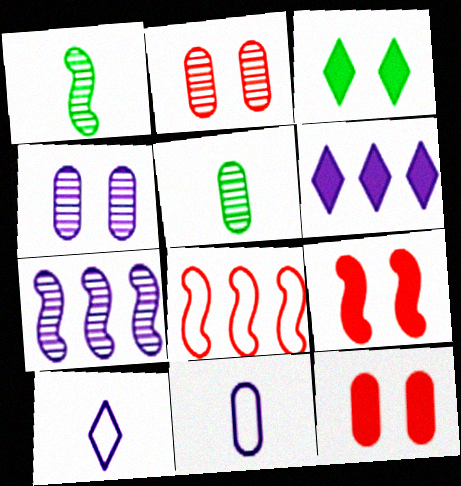[]